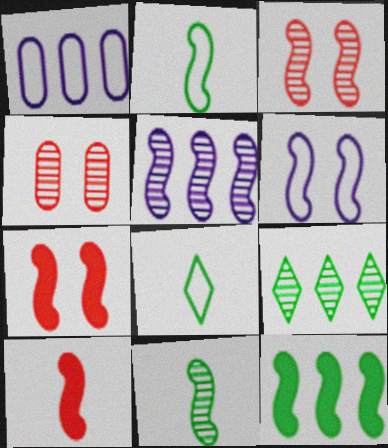[[2, 5, 7], 
[3, 5, 11]]